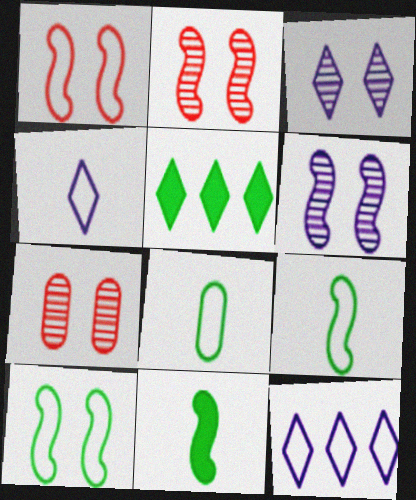[[1, 8, 12], 
[7, 11, 12]]